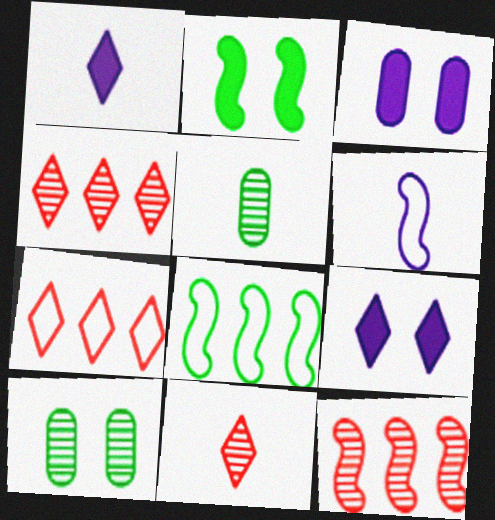[[2, 6, 12], 
[3, 8, 11]]